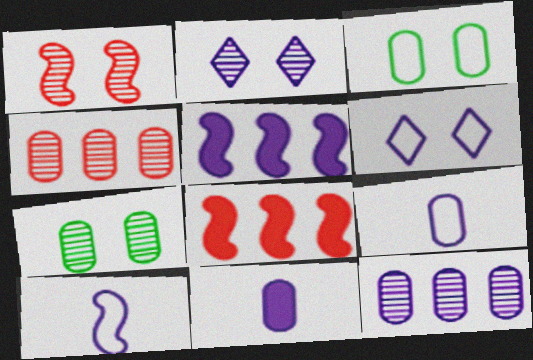[[1, 2, 7], 
[2, 5, 9], 
[3, 4, 11]]